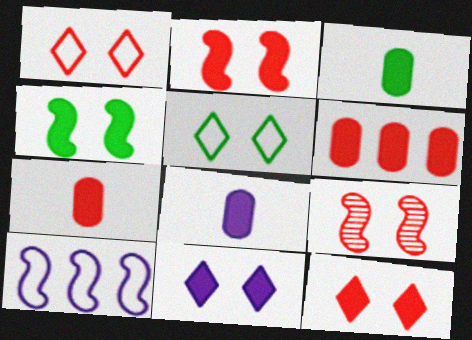[[3, 7, 8]]